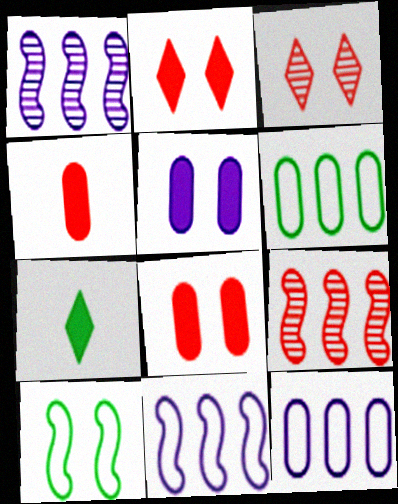[[3, 5, 10]]